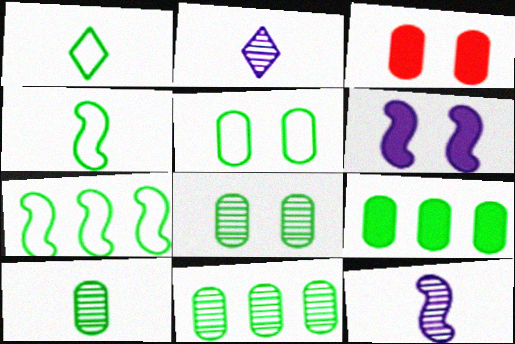[[1, 5, 7], 
[2, 3, 7], 
[5, 9, 10], 
[8, 10, 11]]